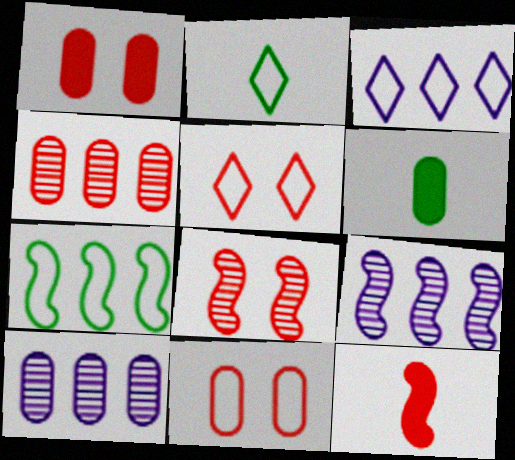[[1, 2, 9], 
[1, 5, 8], 
[2, 3, 5], 
[3, 6, 8], 
[4, 5, 12], 
[5, 6, 9], 
[6, 10, 11]]